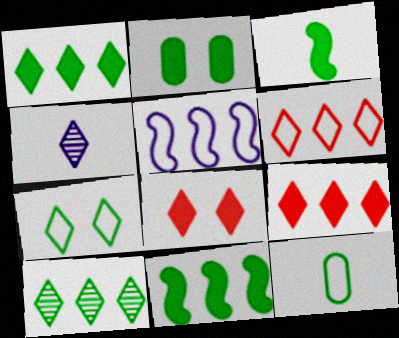[[1, 2, 3], 
[4, 7, 9]]